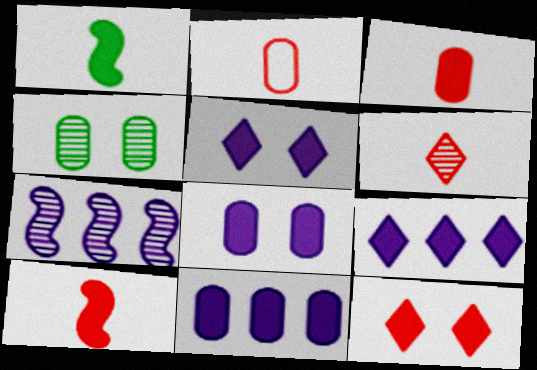[[1, 11, 12], 
[2, 4, 11], 
[2, 6, 10], 
[4, 6, 7]]